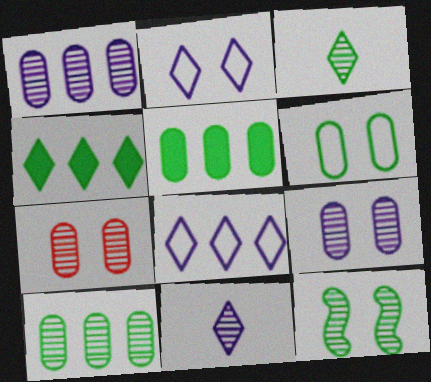[[3, 10, 12]]